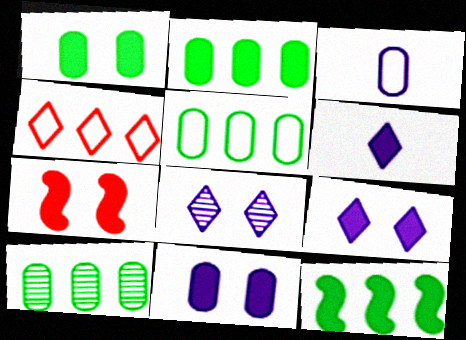[[1, 7, 9], 
[2, 5, 10], 
[2, 6, 7]]